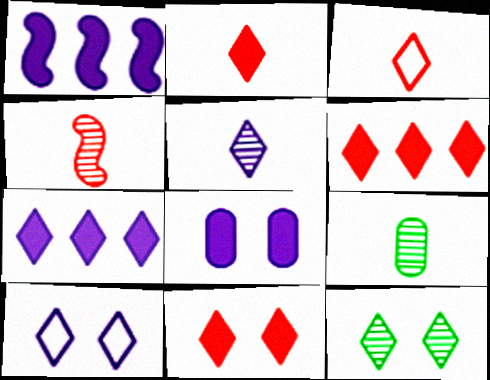[[2, 6, 11], 
[3, 7, 12], 
[4, 5, 9], 
[5, 7, 10], 
[10, 11, 12]]